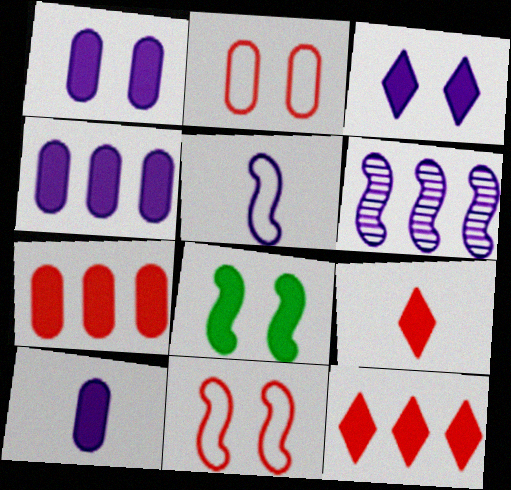[[1, 4, 10], 
[4, 8, 9], 
[8, 10, 12]]